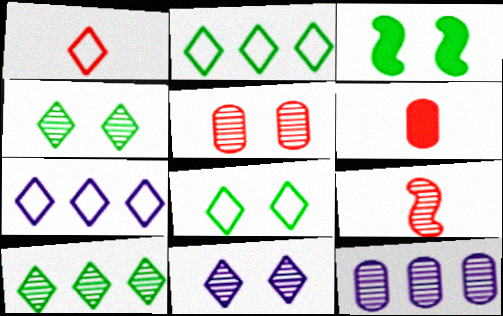[[1, 3, 12], 
[1, 6, 9], 
[1, 7, 8], 
[4, 9, 12]]